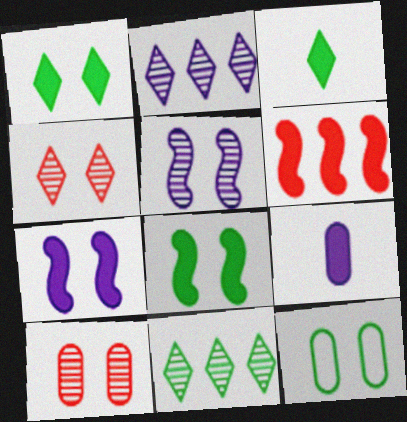[[1, 6, 9], 
[4, 7, 12]]